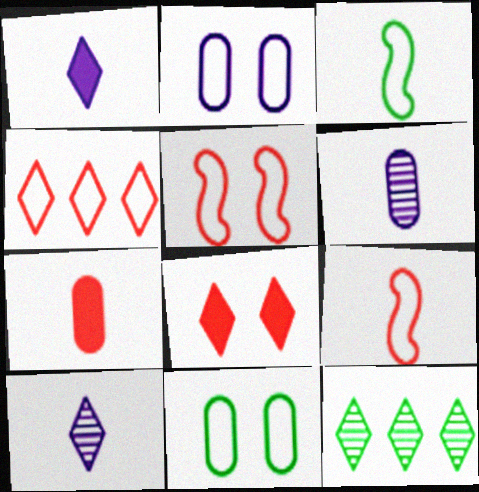[[2, 3, 4], 
[3, 7, 10]]